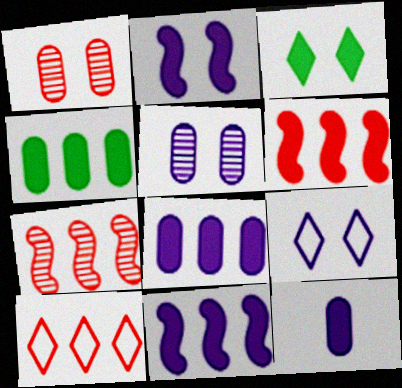[[2, 5, 9], 
[3, 6, 12]]